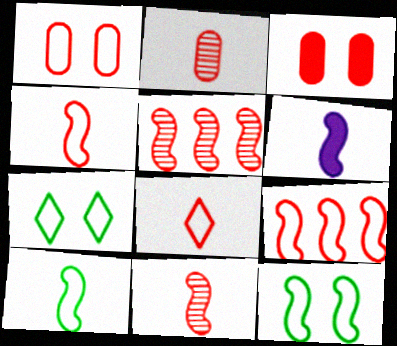[[1, 8, 9], 
[3, 5, 8], 
[5, 6, 12], 
[6, 10, 11]]